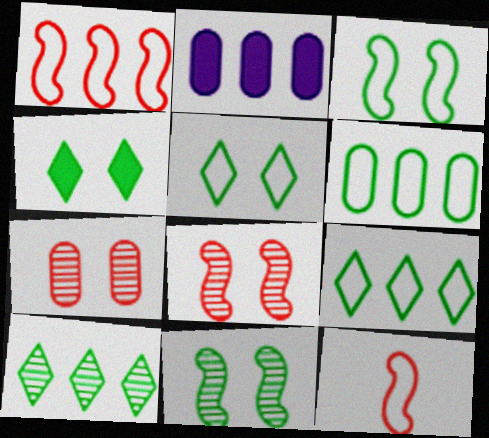[[1, 2, 10]]